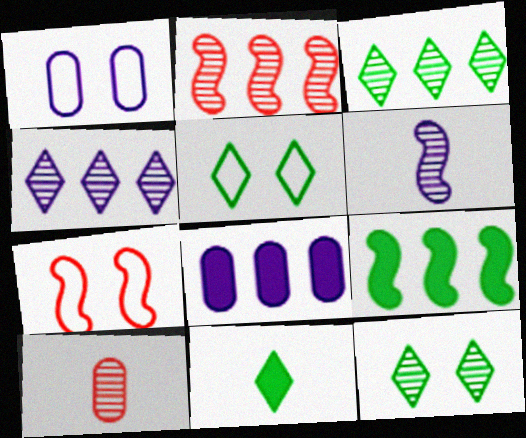[[1, 2, 11], 
[1, 5, 7], 
[3, 5, 11], 
[6, 7, 9]]